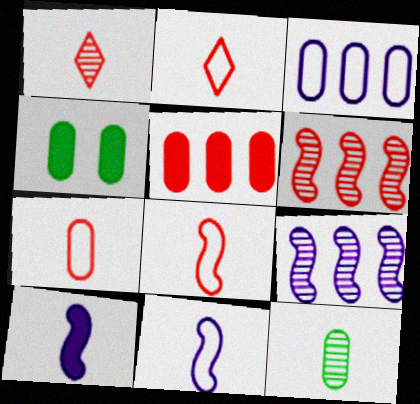[[2, 4, 9], 
[2, 7, 8], 
[2, 10, 12]]